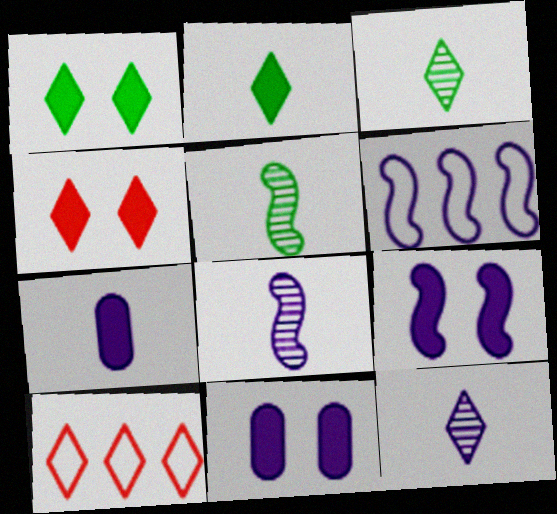[[1, 10, 12], 
[5, 10, 11], 
[6, 8, 9], 
[6, 11, 12]]